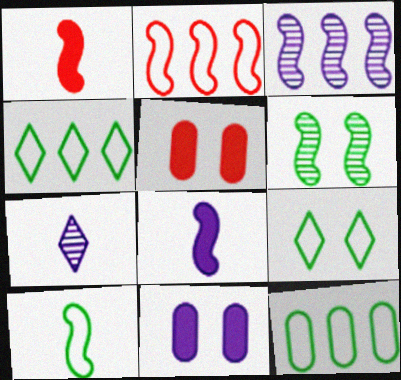[[2, 6, 8], 
[9, 10, 12]]